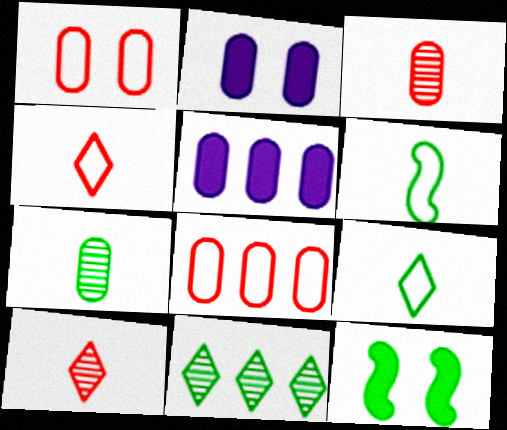[[1, 5, 7], 
[2, 7, 8]]